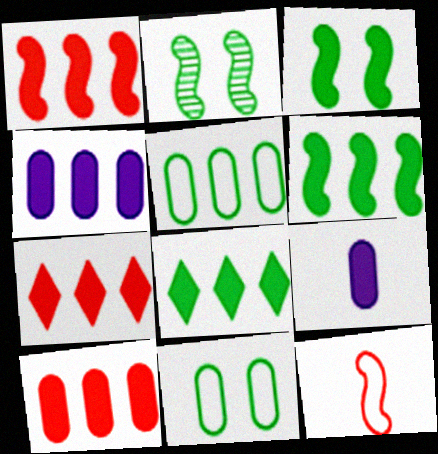[[1, 4, 8], 
[1, 7, 10], 
[3, 7, 9], 
[4, 6, 7]]